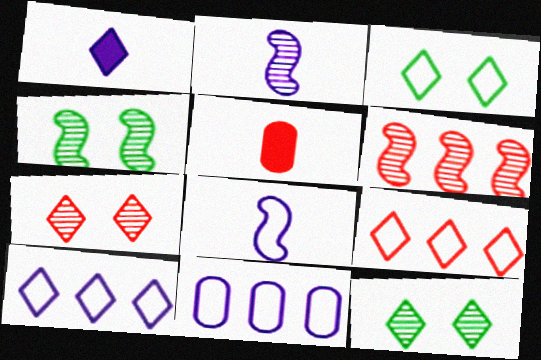[[1, 9, 12], 
[2, 4, 6], 
[4, 5, 10]]